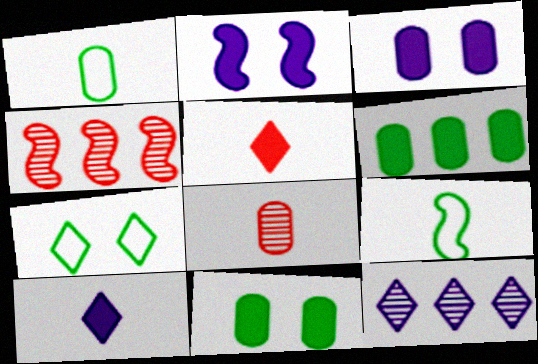[[2, 4, 9], 
[2, 5, 6], 
[5, 7, 12], 
[8, 9, 10]]